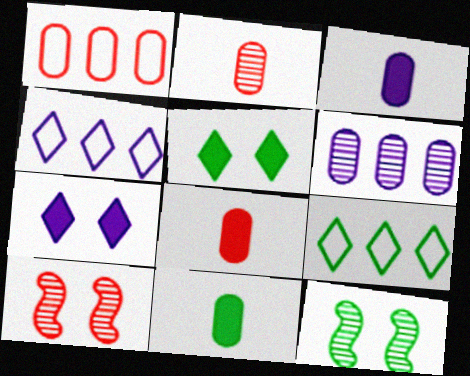[[3, 8, 11], 
[3, 9, 10], 
[4, 8, 12], 
[4, 10, 11], 
[9, 11, 12]]